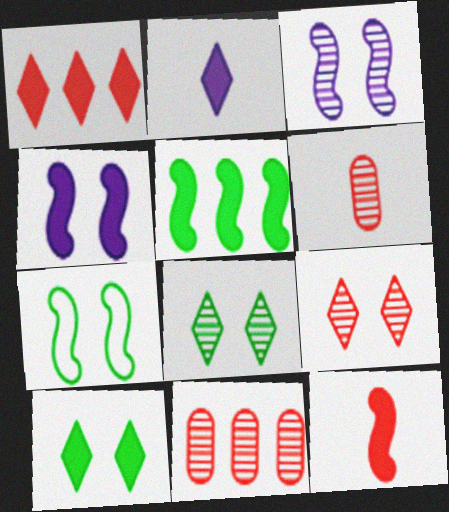[[1, 2, 10], 
[2, 7, 11], 
[4, 5, 12]]